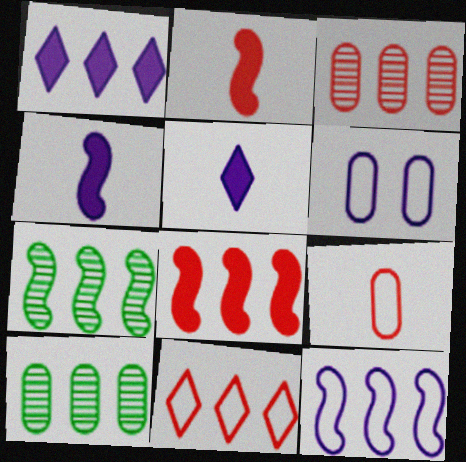[[3, 8, 11], 
[7, 8, 12]]